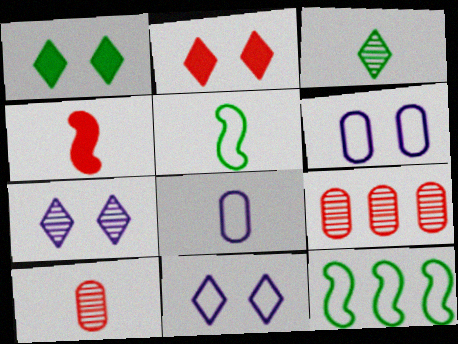[[3, 4, 8]]